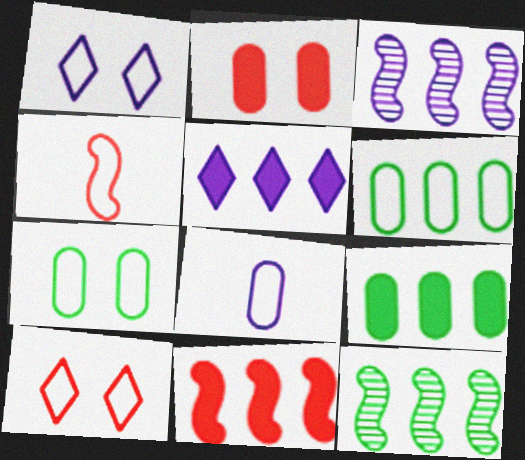[[1, 4, 6], 
[5, 9, 11]]